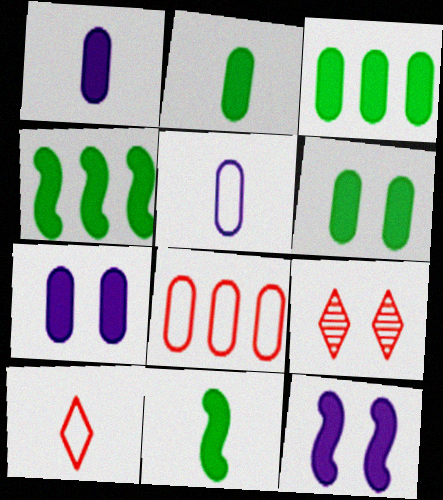[[2, 3, 6], 
[4, 5, 9]]